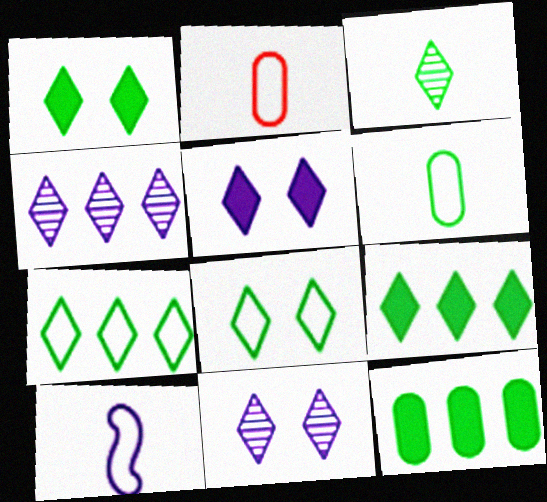[[1, 3, 7], 
[3, 8, 9]]